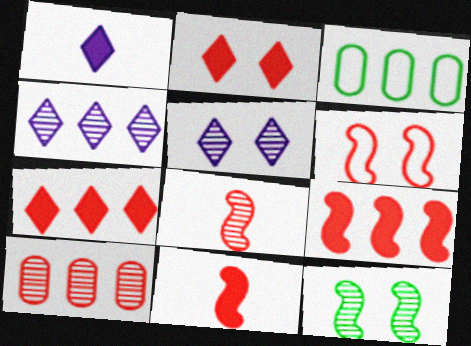[[3, 4, 9], 
[3, 5, 11], 
[6, 8, 9]]